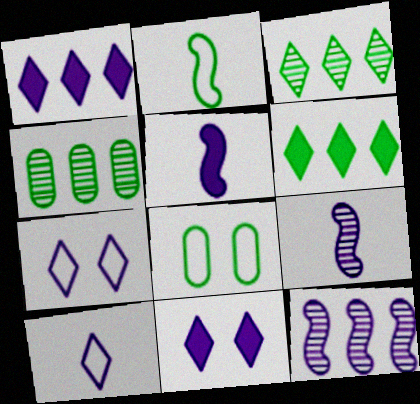[]